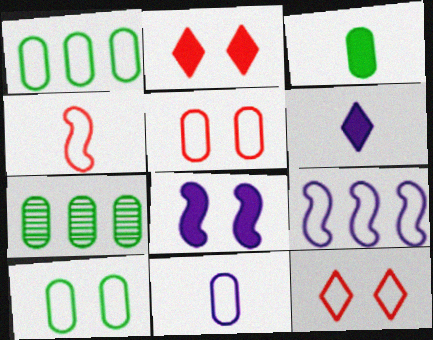[[1, 5, 11], 
[3, 7, 10]]